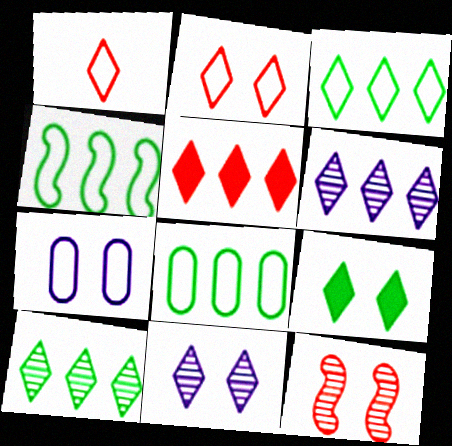[[1, 4, 7], 
[1, 6, 9], 
[2, 9, 11], 
[3, 4, 8], 
[3, 5, 6], 
[7, 9, 12]]